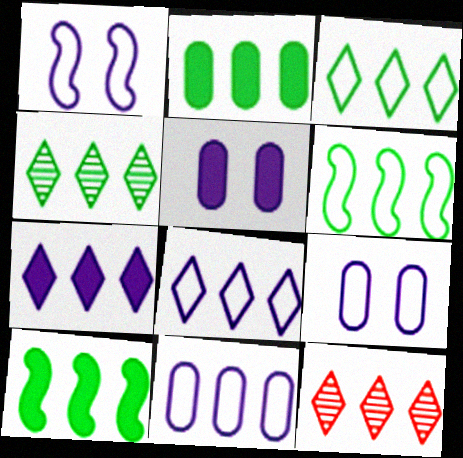[[2, 4, 6], 
[3, 7, 12], 
[10, 11, 12]]